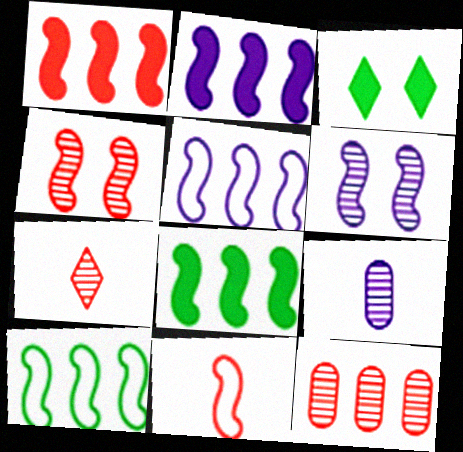[[1, 2, 8], 
[1, 4, 11], 
[4, 7, 12], 
[6, 8, 11]]